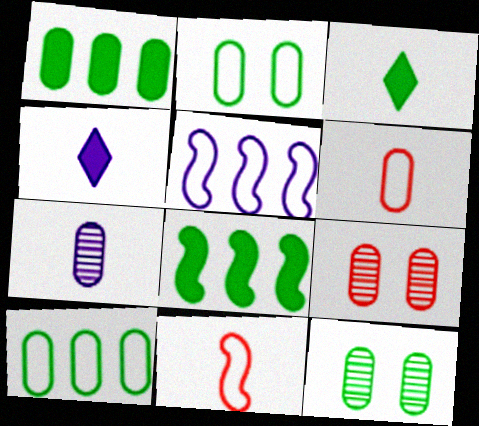[[3, 5, 9], 
[3, 7, 11]]